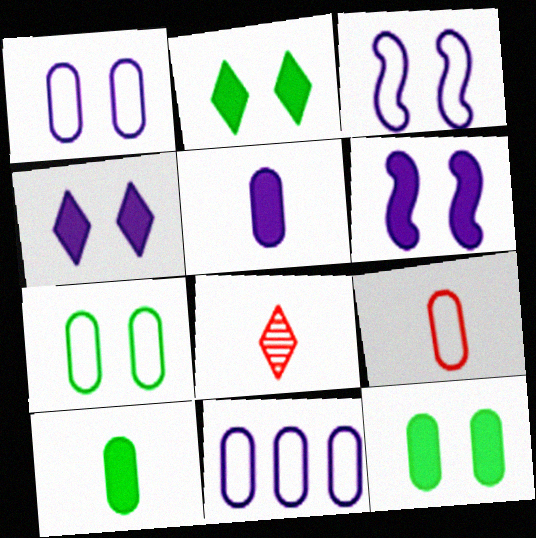[[7, 9, 11]]